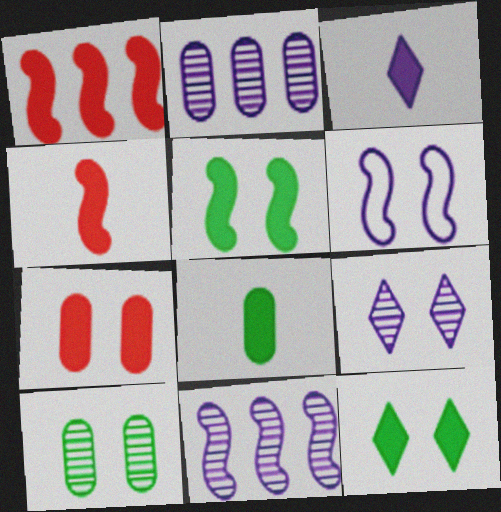[[2, 3, 6], 
[3, 4, 8]]